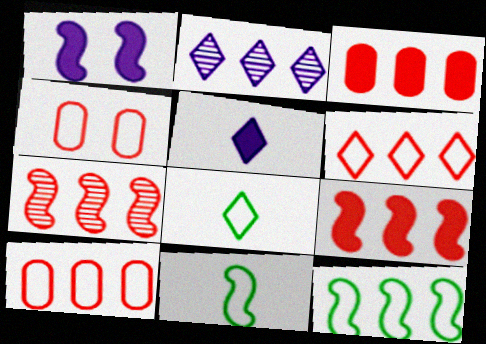[[1, 7, 11], 
[2, 3, 12], 
[3, 6, 7]]